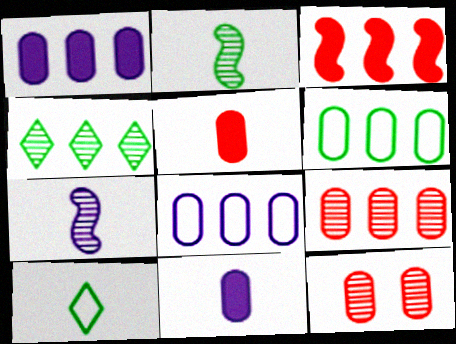[[1, 6, 9], 
[3, 4, 8], 
[4, 7, 12], 
[5, 7, 10], 
[6, 11, 12]]